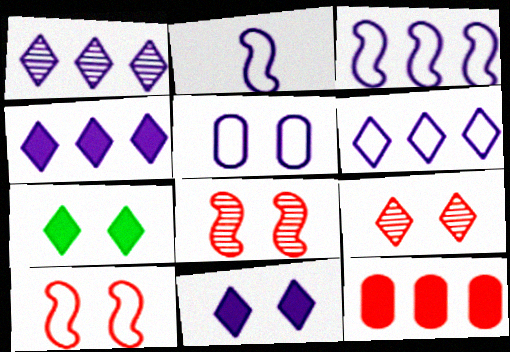[[1, 4, 6], 
[2, 5, 6], 
[5, 7, 8]]